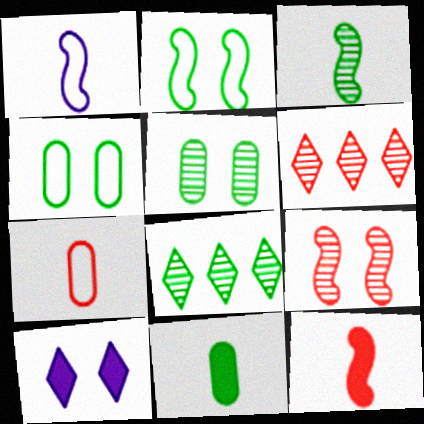[[1, 3, 12], 
[2, 8, 11], 
[3, 5, 8], 
[4, 9, 10]]